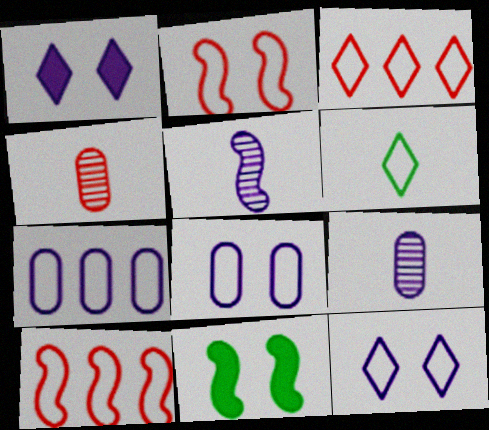[[1, 5, 7], 
[2, 6, 7], 
[3, 6, 12], 
[3, 9, 11], 
[5, 10, 11], 
[6, 8, 10]]